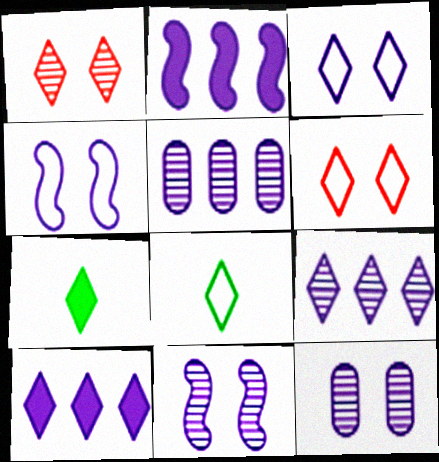[[1, 8, 10], 
[6, 7, 9]]